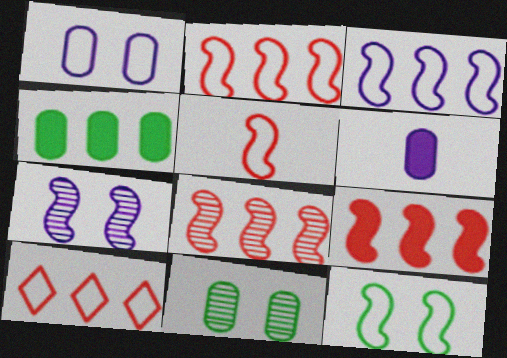[[2, 8, 9], 
[3, 5, 12]]